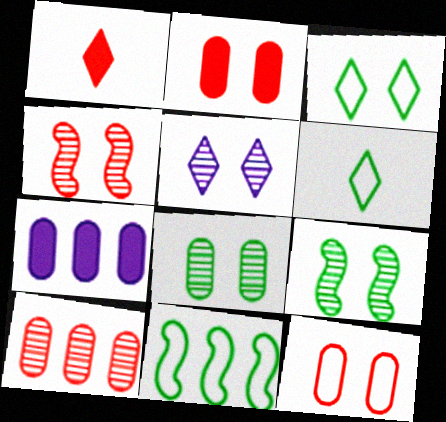[[4, 5, 8], 
[4, 6, 7]]